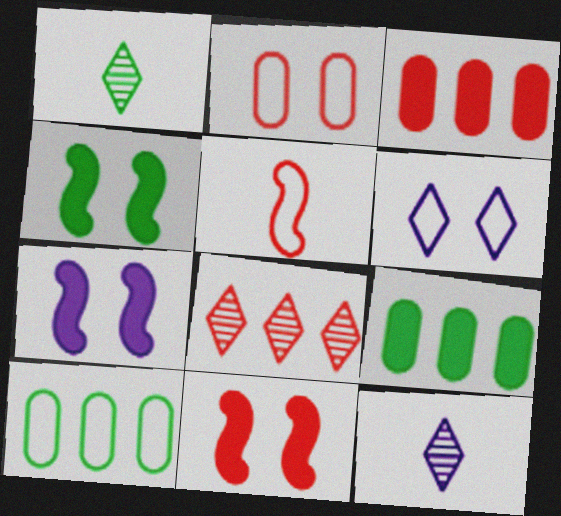[[1, 4, 10], 
[4, 7, 11], 
[5, 6, 10], 
[10, 11, 12]]